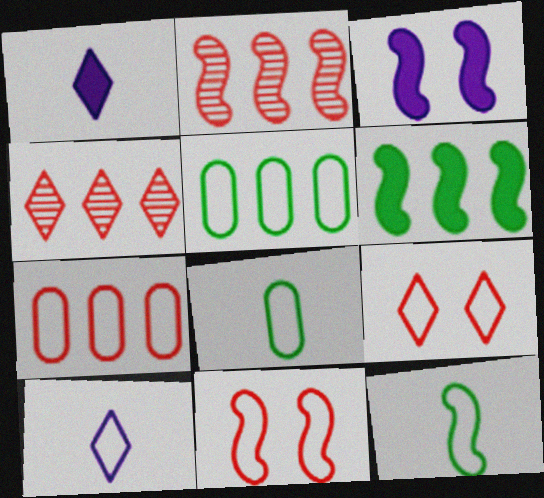[[2, 3, 12], 
[3, 4, 8], 
[5, 10, 11]]